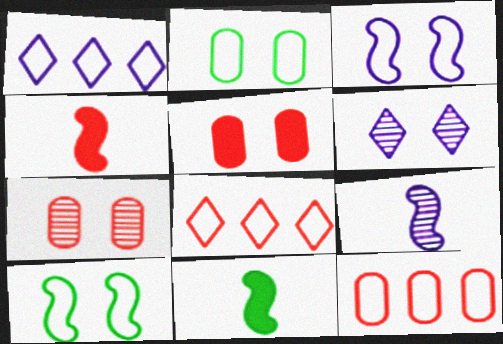[[1, 7, 11], 
[4, 7, 8], 
[5, 6, 10], 
[6, 11, 12]]